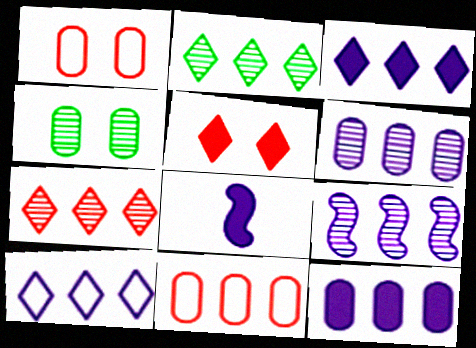[[1, 2, 8], 
[9, 10, 12]]